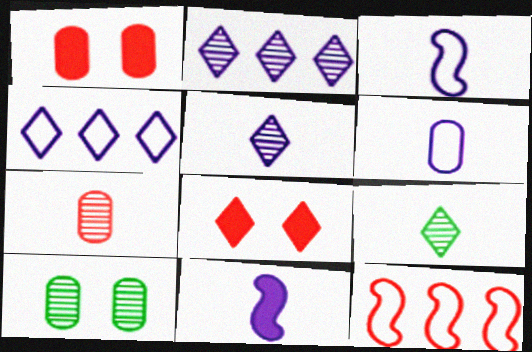[[4, 8, 9], 
[5, 6, 11], 
[7, 8, 12]]